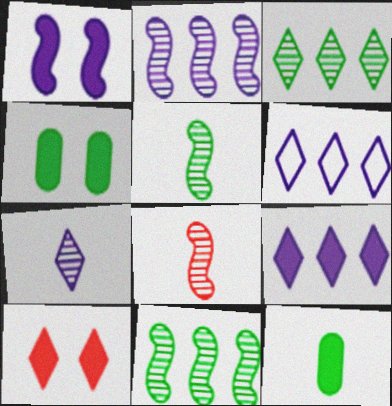[[1, 4, 10], 
[4, 6, 8]]